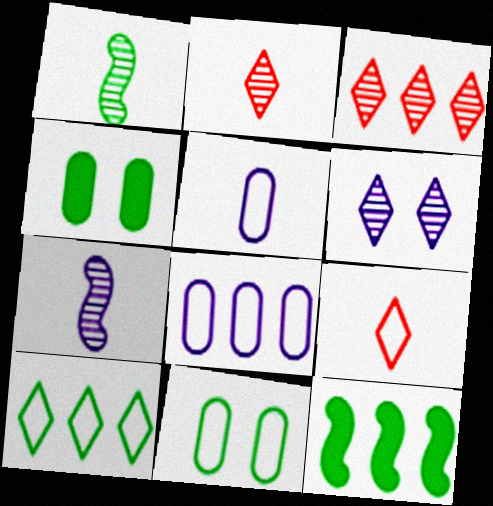[[1, 4, 10], 
[3, 8, 12]]